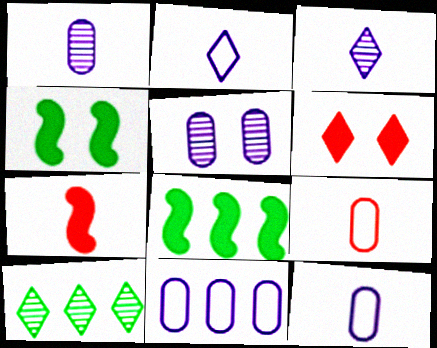[[2, 6, 10]]